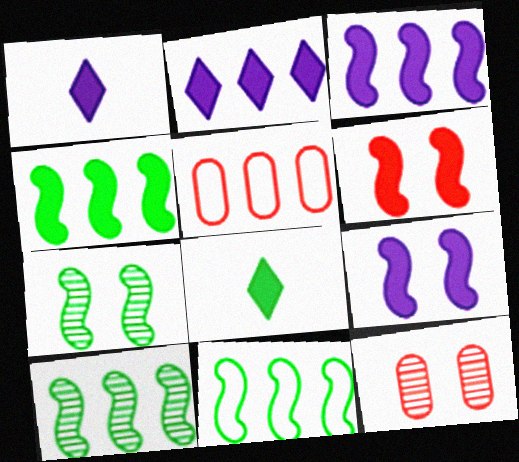[[1, 5, 7], 
[1, 11, 12], 
[2, 5, 10], 
[4, 10, 11]]